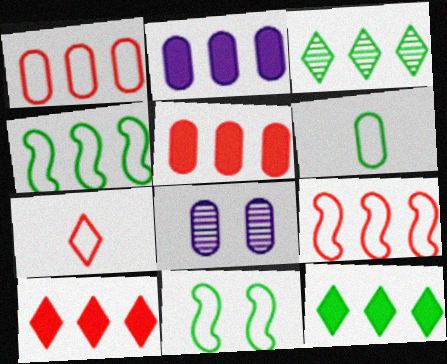[[2, 3, 9], 
[5, 6, 8]]